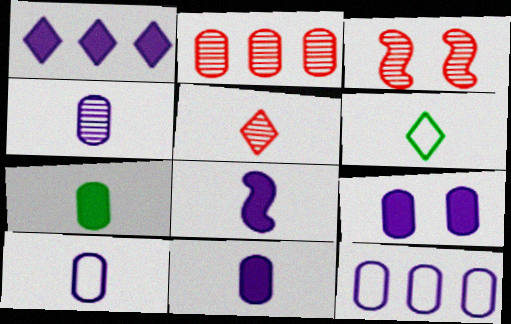[[1, 8, 9], 
[2, 3, 5], 
[4, 9, 12], 
[4, 10, 11]]